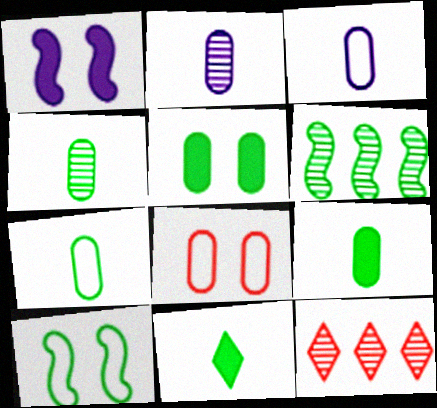[[1, 7, 12], 
[4, 7, 9]]